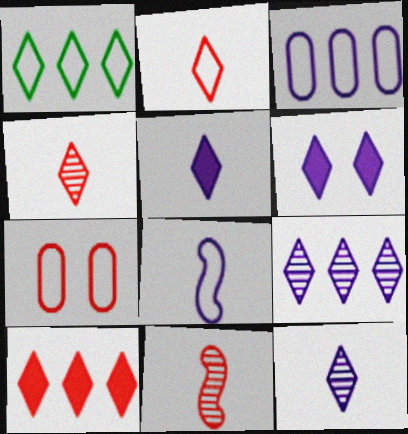[[1, 4, 6], 
[1, 7, 8], 
[1, 9, 10], 
[7, 10, 11]]